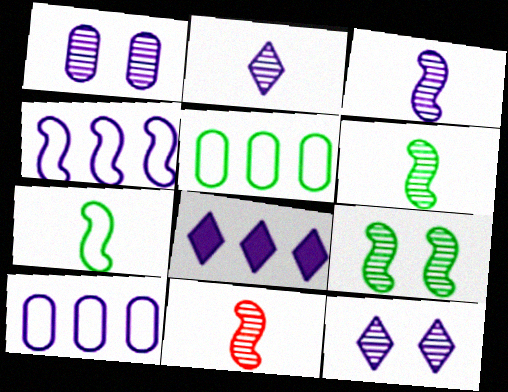[[3, 6, 11]]